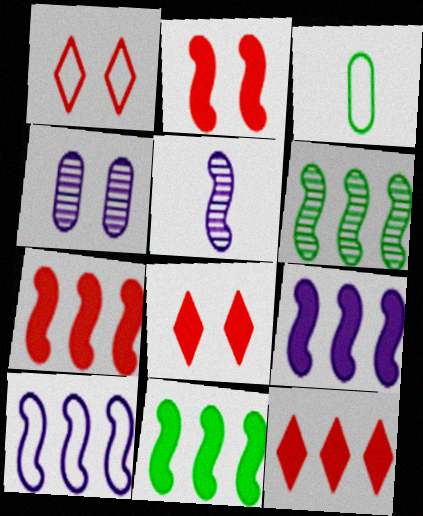[[1, 3, 10], 
[6, 7, 10], 
[7, 9, 11]]